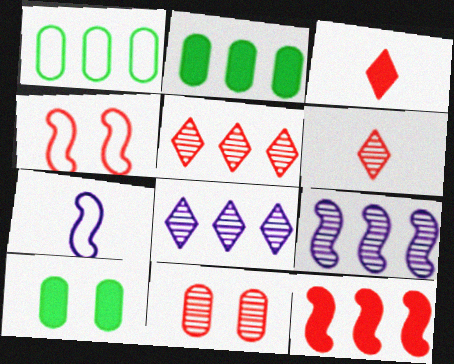[[1, 8, 12], 
[5, 7, 10]]